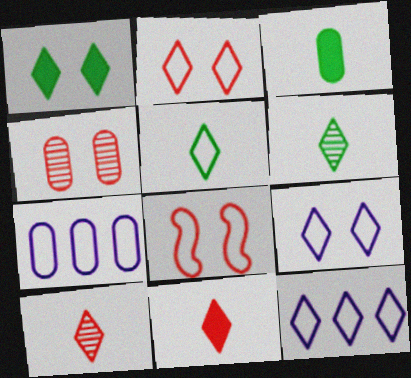[[1, 10, 12], 
[2, 5, 12], 
[3, 4, 7], 
[5, 7, 8]]